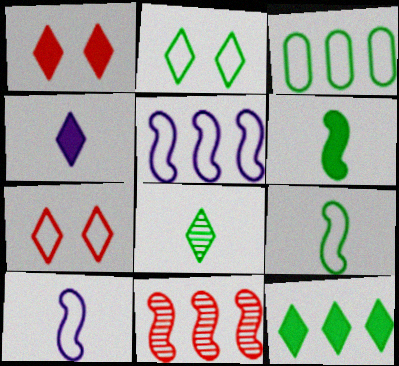[[1, 4, 12], 
[2, 3, 9], 
[2, 8, 12], 
[3, 7, 10]]